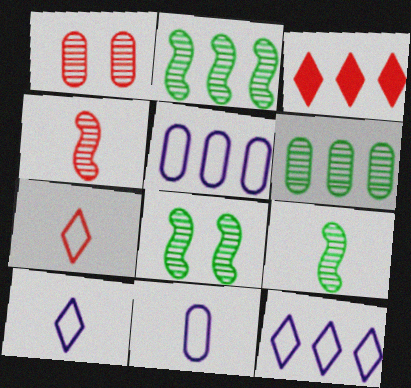[[2, 3, 5], 
[2, 8, 9], 
[3, 8, 11]]